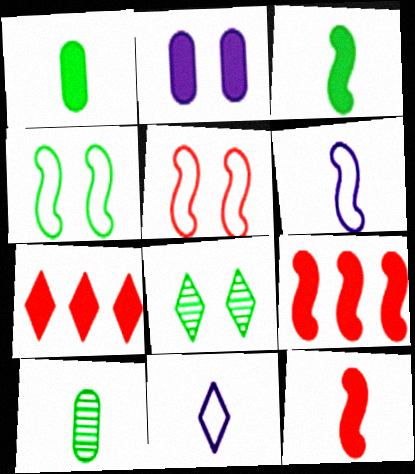[[2, 3, 7], 
[2, 5, 8], 
[7, 8, 11], 
[10, 11, 12]]